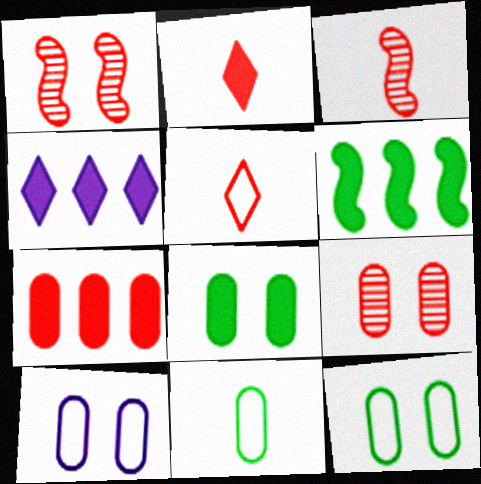[[1, 4, 11], 
[1, 5, 7], 
[3, 4, 12], 
[4, 6, 7], 
[8, 9, 10]]